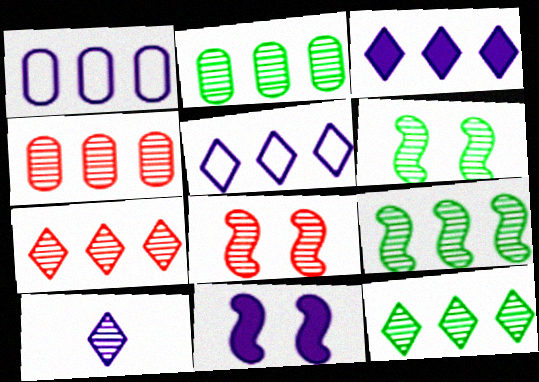[[1, 10, 11], 
[2, 8, 10], 
[2, 9, 12], 
[4, 6, 10]]